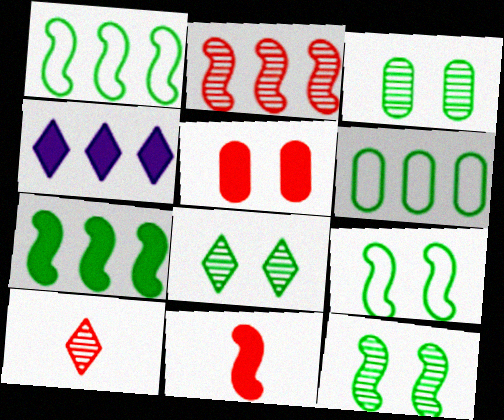[[2, 4, 6], 
[3, 8, 12]]